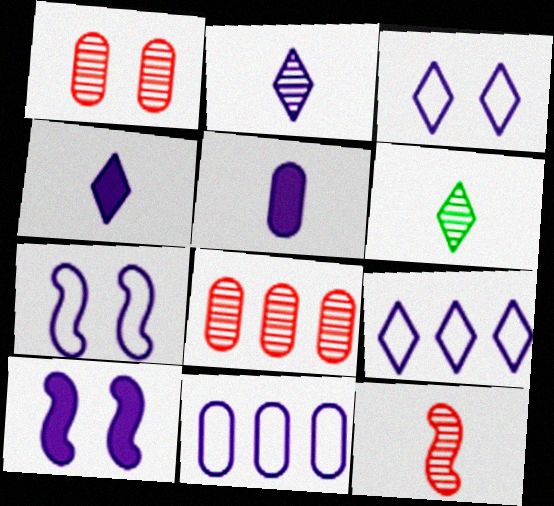[[2, 10, 11]]